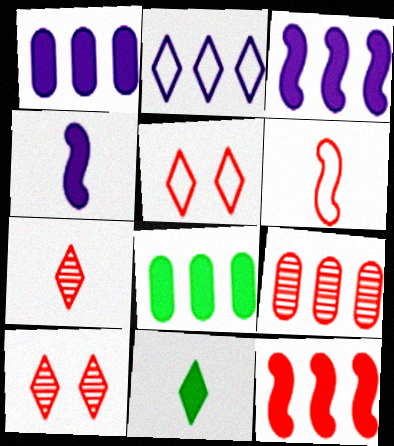[[2, 10, 11]]